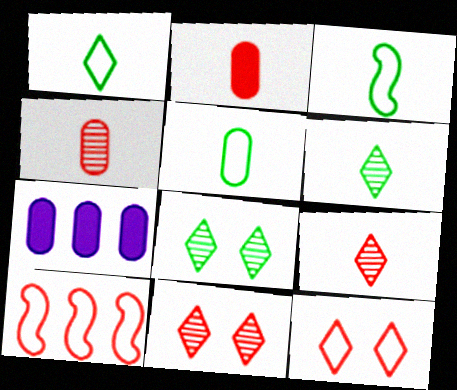[[1, 3, 5], 
[2, 10, 11], 
[3, 7, 11]]